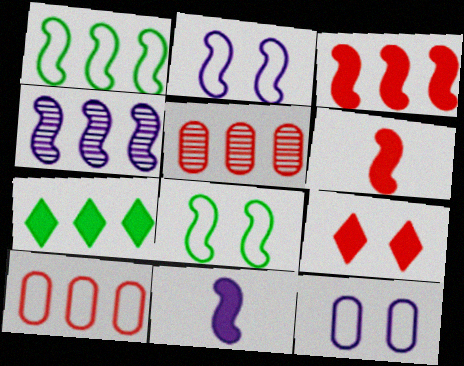[[1, 3, 4], 
[2, 4, 11], 
[4, 6, 8], 
[4, 7, 10]]